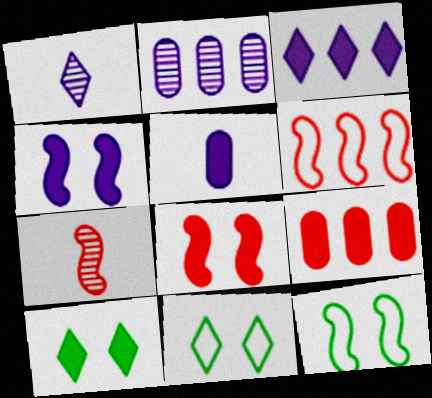[[1, 9, 12], 
[3, 4, 5], 
[6, 7, 8]]